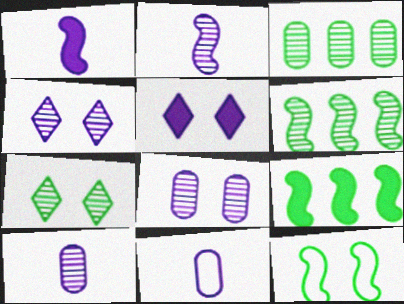[]